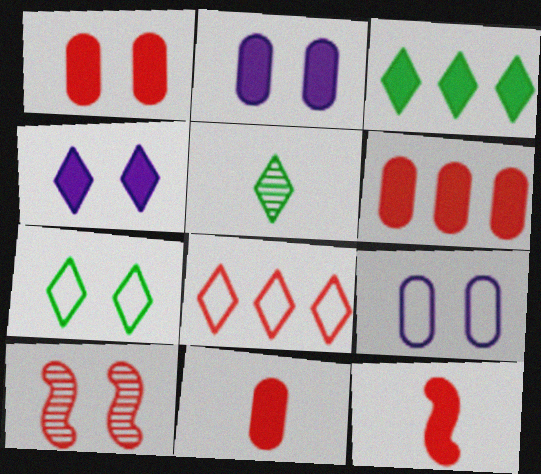[[1, 6, 11], 
[2, 3, 12], 
[2, 7, 10], 
[3, 5, 7], 
[4, 5, 8], 
[8, 10, 11]]